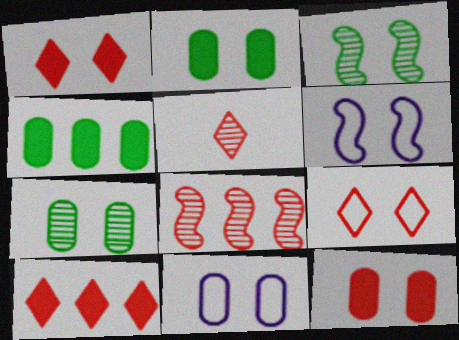[[1, 3, 11], 
[1, 6, 7], 
[4, 5, 6], 
[5, 9, 10], 
[7, 11, 12]]